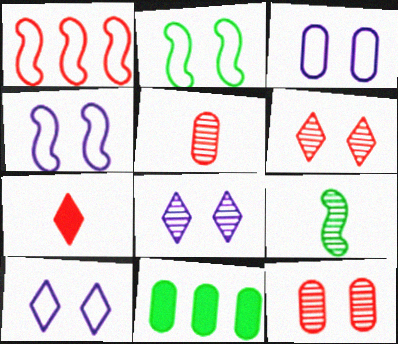[[1, 7, 12], 
[3, 4, 10], 
[3, 5, 11]]